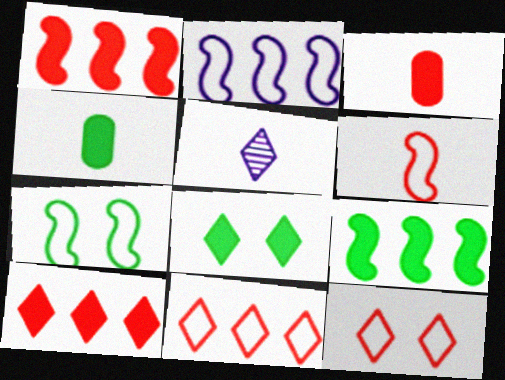[[2, 6, 7], 
[4, 5, 6], 
[4, 8, 9], 
[5, 8, 11]]